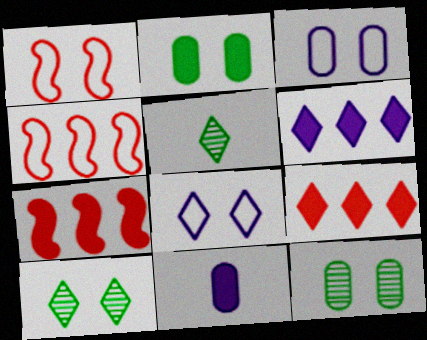[[3, 5, 7], 
[4, 10, 11], 
[5, 8, 9]]